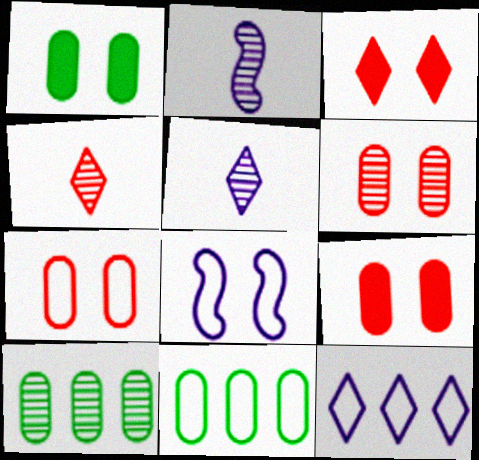[[2, 3, 11], 
[6, 7, 9]]